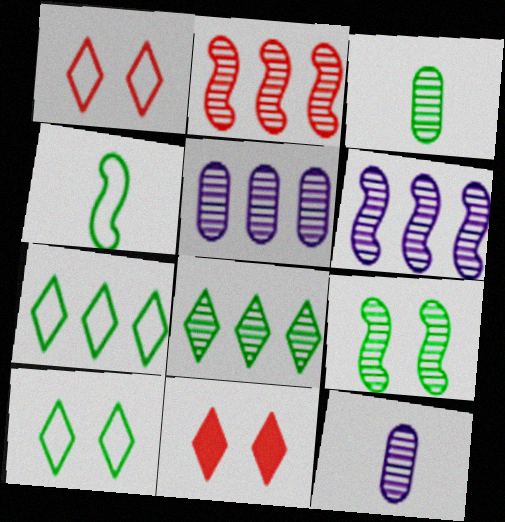[[2, 5, 8], 
[3, 8, 9], 
[4, 5, 11]]